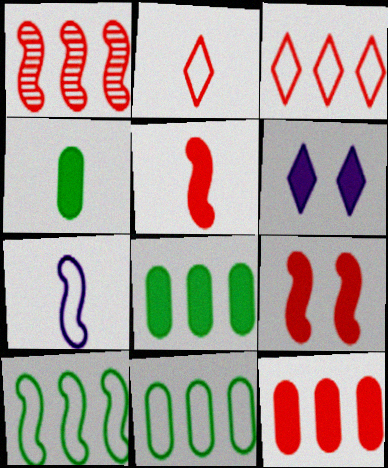[[1, 3, 12], 
[5, 6, 8]]